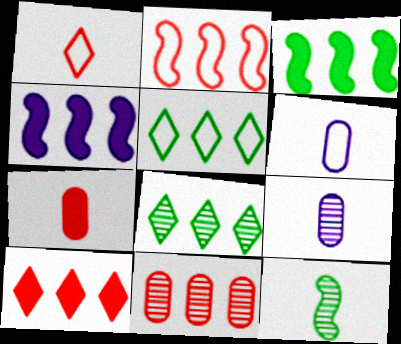[[2, 10, 11], 
[4, 5, 11]]